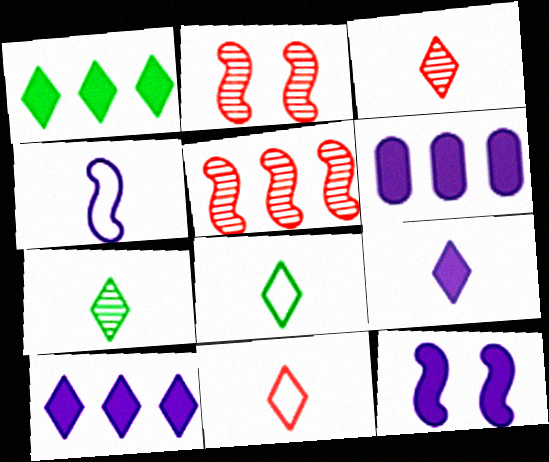[[2, 6, 8], 
[3, 8, 9], 
[6, 9, 12], 
[7, 9, 11]]